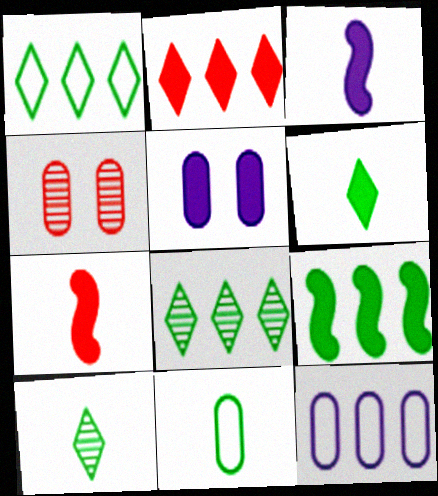[[1, 3, 4]]